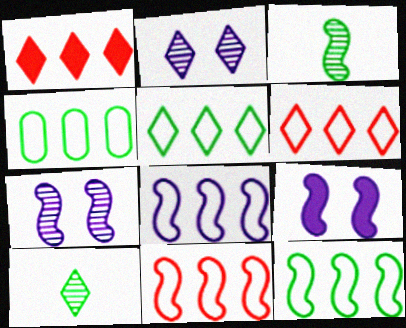[[3, 9, 11], 
[4, 5, 12], 
[4, 6, 8], 
[8, 11, 12]]